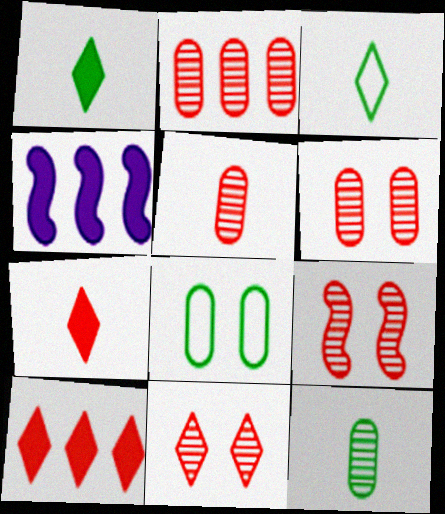[[2, 5, 6], 
[3, 4, 6], 
[6, 9, 11]]